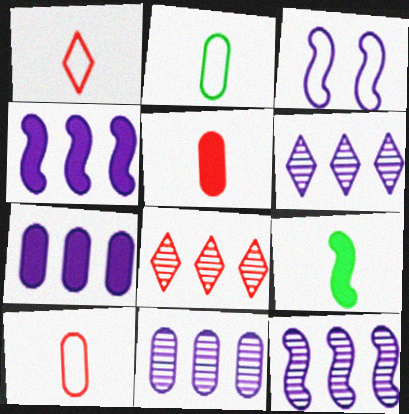[[6, 11, 12]]